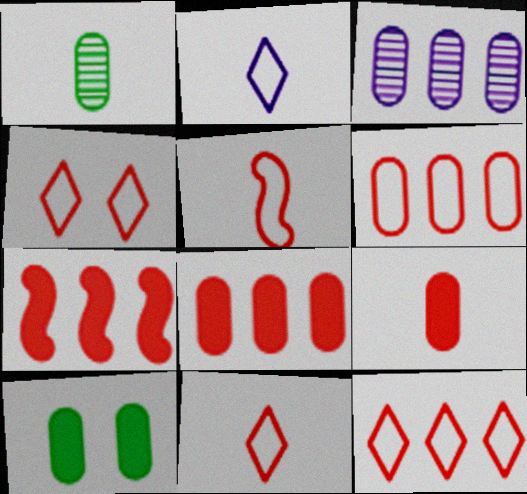[[4, 5, 6], 
[4, 11, 12]]